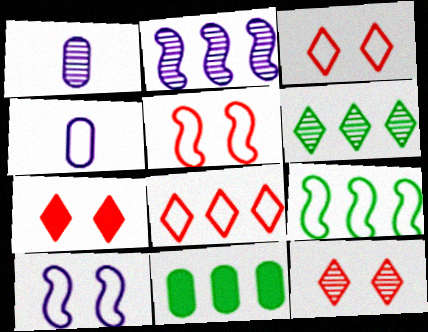[[1, 7, 9], 
[2, 8, 11], 
[3, 4, 9], 
[3, 7, 12], 
[6, 9, 11]]